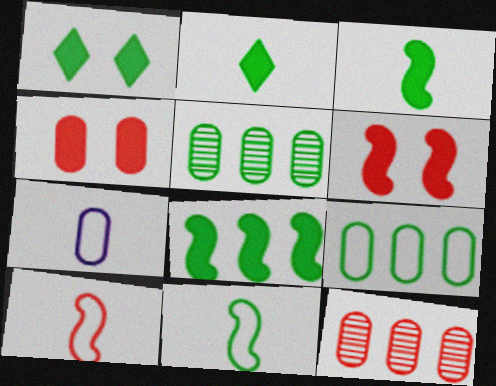[[1, 5, 11], 
[4, 5, 7]]